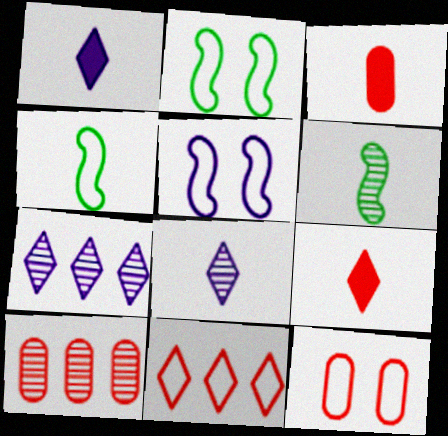[[1, 2, 10], 
[2, 3, 7], 
[3, 4, 8], 
[3, 10, 12]]